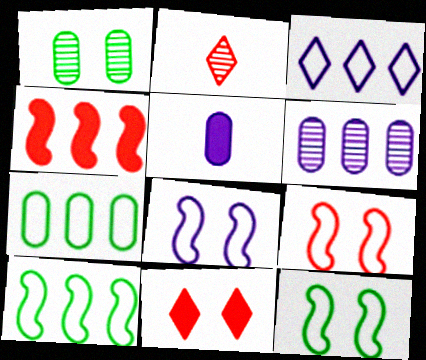[[1, 8, 11], 
[8, 9, 12]]